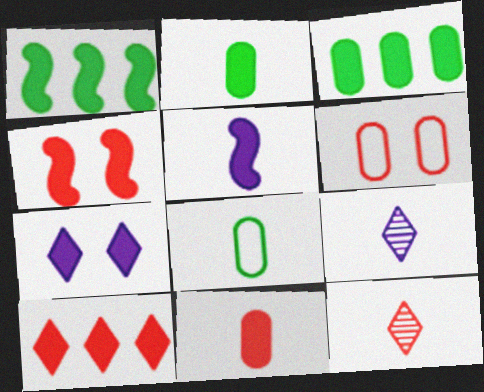[[1, 4, 5], 
[1, 6, 9], 
[1, 7, 11], 
[4, 10, 11], 
[5, 8, 12]]